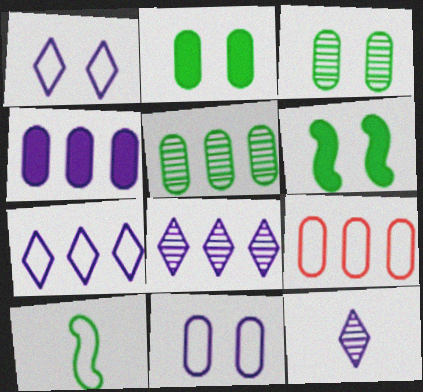[[1, 9, 10], 
[4, 5, 9], 
[6, 9, 12]]